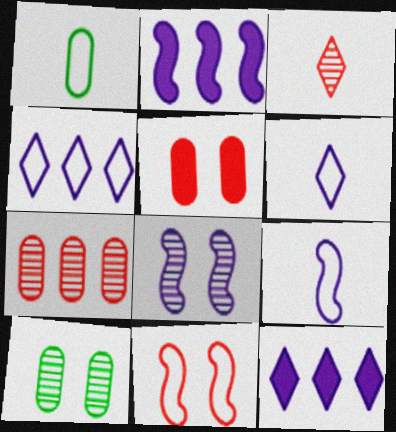[[1, 4, 11], 
[2, 8, 9]]